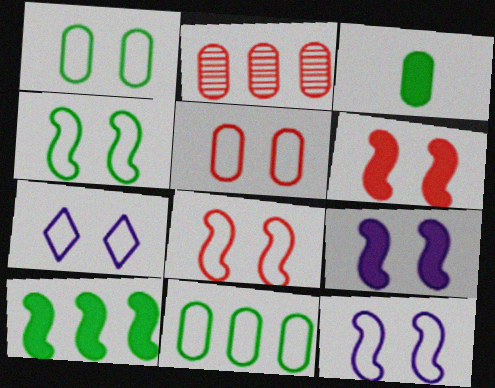[[1, 7, 8], 
[4, 5, 7], 
[4, 8, 12]]